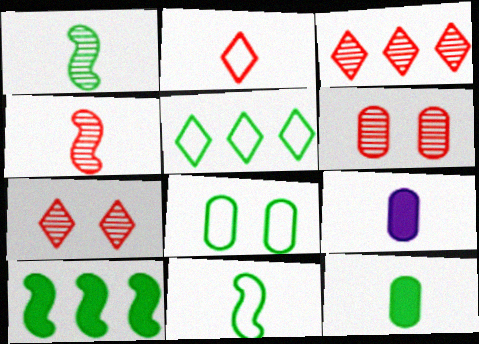[[1, 2, 9], 
[3, 4, 6], 
[5, 8, 11]]